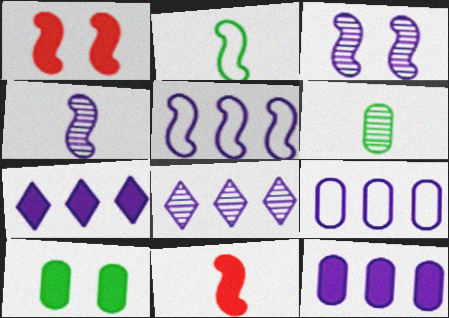[[2, 4, 11], 
[5, 8, 12], 
[7, 10, 11]]